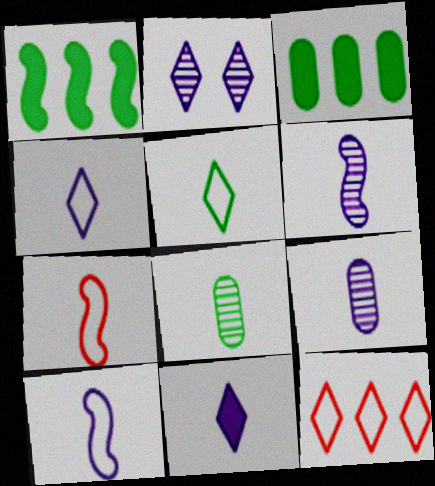[[2, 3, 7], 
[7, 8, 11], 
[9, 10, 11]]